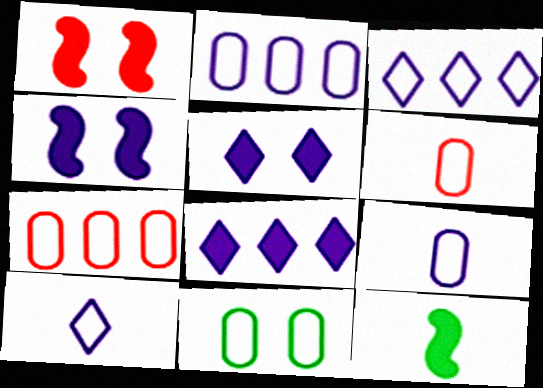[[2, 6, 11], 
[7, 9, 11]]